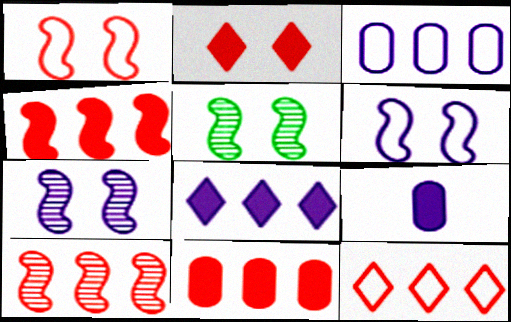[[5, 9, 12], 
[10, 11, 12]]